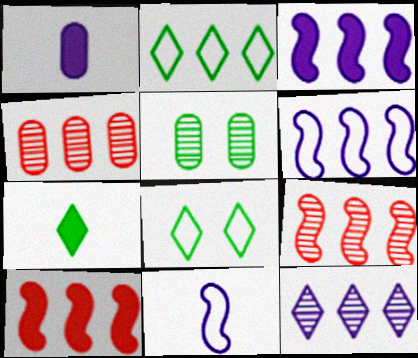[[1, 8, 9], 
[2, 3, 4]]